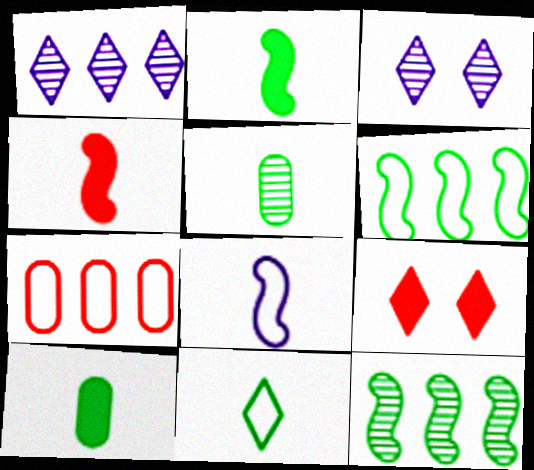[[1, 9, 11], 
[2, 3, 7], 
[2, 5, 11]]